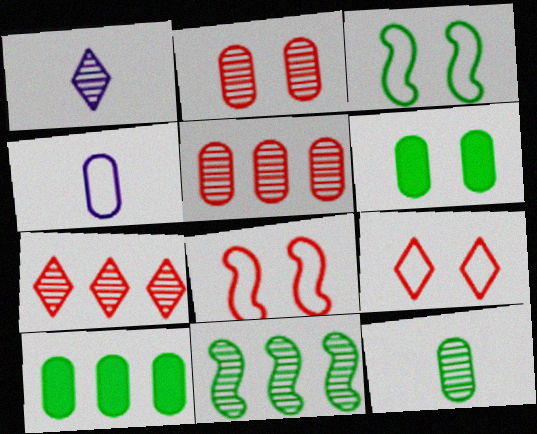[[1, 2, 11], 
[1, 8, 10], 
[2, 4, 10], 
[4, 5, 6]]